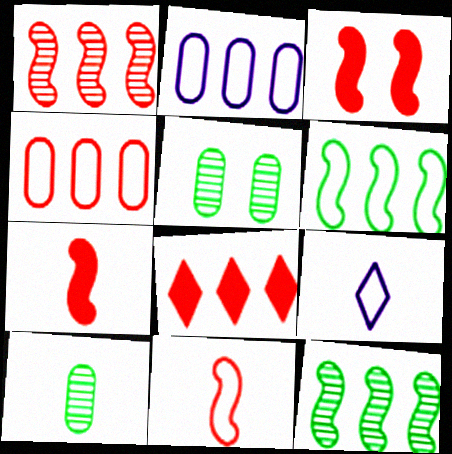[[1, 3, 11], 
[1, 4, 8], 
[2, 8, 12], 
[7, 9, 10]]